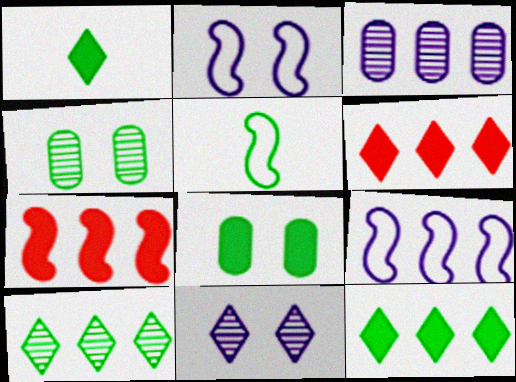[[4, 5, 12], 
[5, 8, 10]]